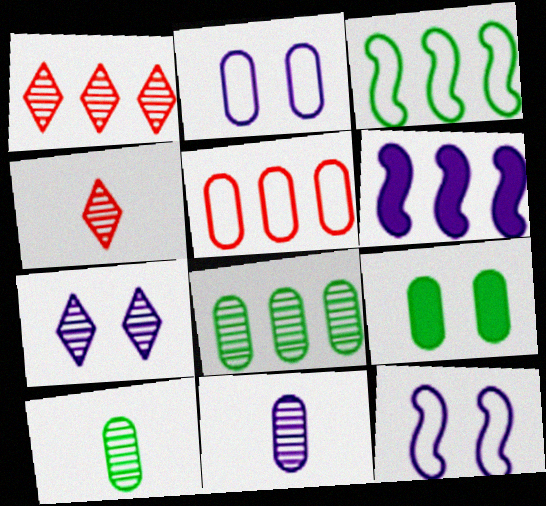[[5, 9, 11]]